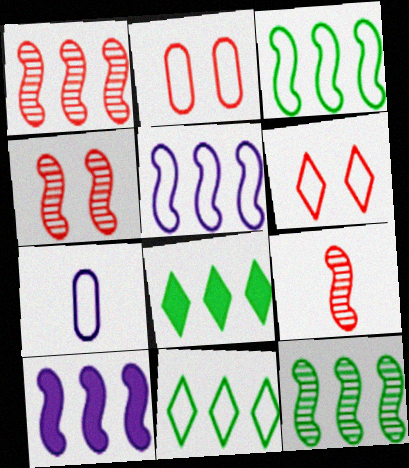[[1, 3, 10], 
[1, 4, 9], 
[3, 6, 7], 
[4, 7, 8]]